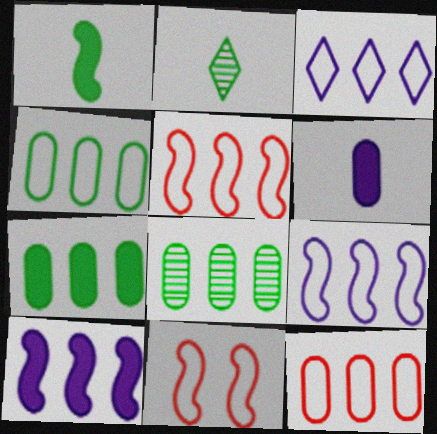[[3, 4, 5], 
[4, 7, 8]]